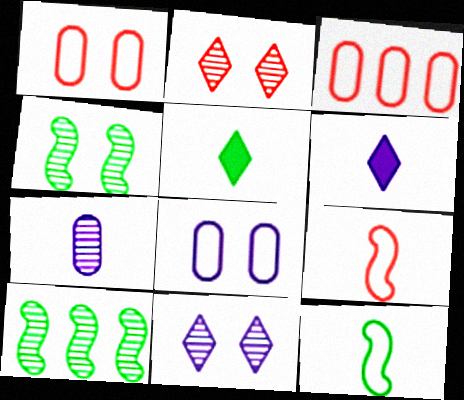[[1, 6, 10], 
[2, 7, 10], 
[3, 4, 6], 
[5, 7, 9]]